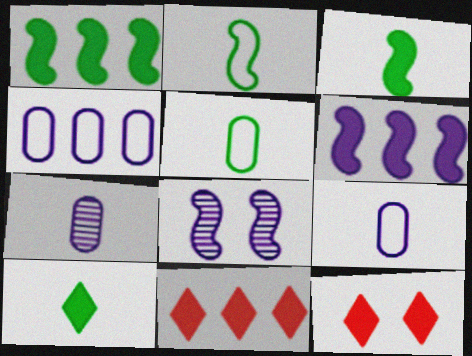[[5, 8, 11]]